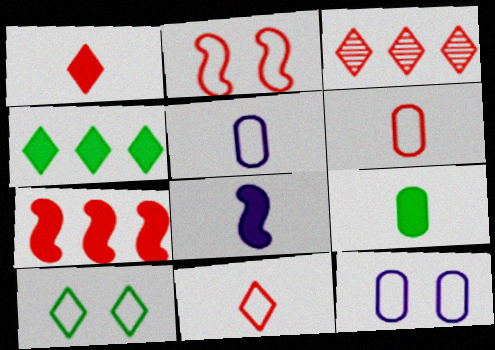[[1, 8, 9], 
[2, 10, 12]]